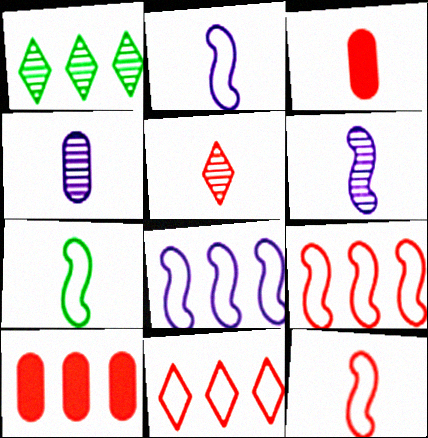[[1, 8, 10], 
[2, 7, 12], 
[3, 5, 12]]